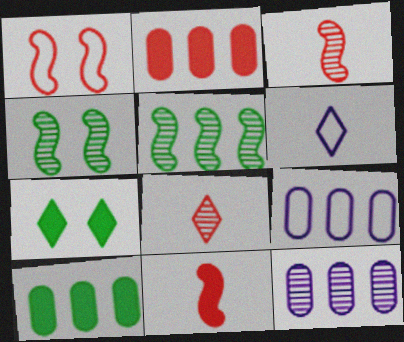[[1, 2, 8], 
[2, 4, 6], 
[3, 7, 9], 
[4, 8, 12]]